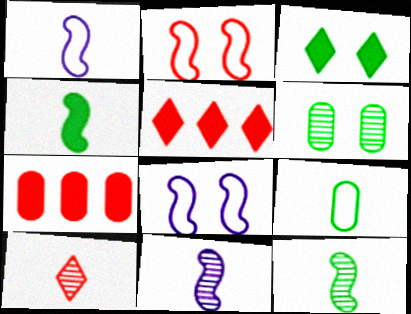[[1, 5, 6], 
[2, 7, 10]]